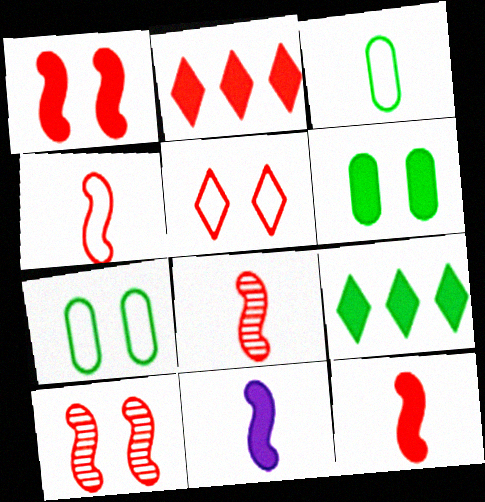[[2, 6, 11], 
[4, 8, 12]]